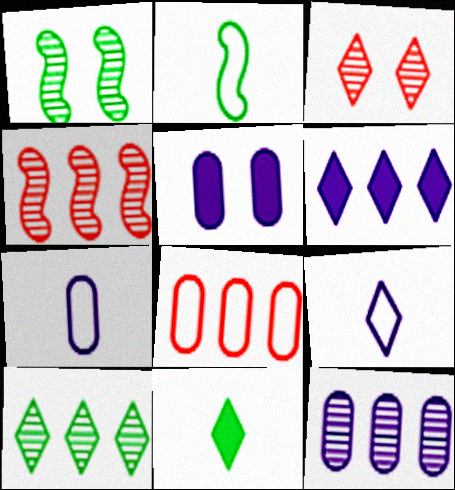[[4, 10, 12], 
[5, 7, 12]]